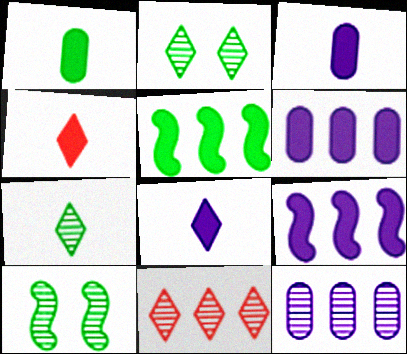[]